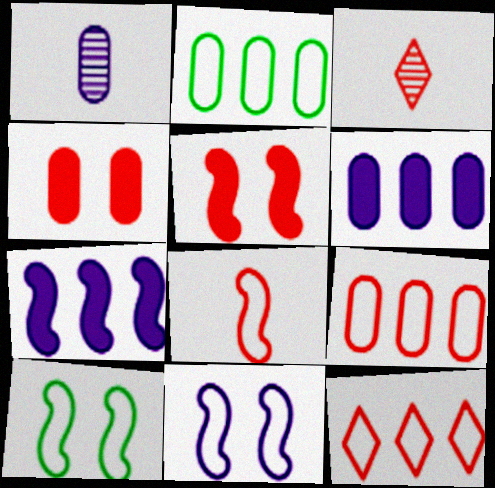[[1, 2, 4], 
[3, 5, 9], 
[3, 6, 10]]